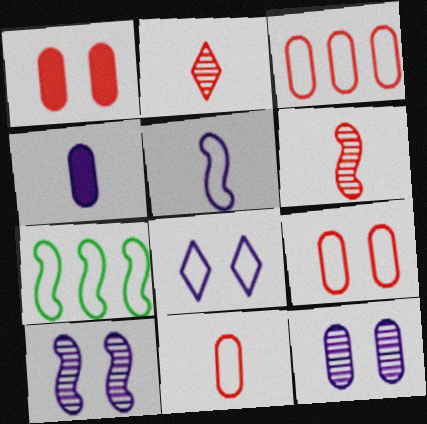[[3, 9, 11], 
[7, 8, 11]]